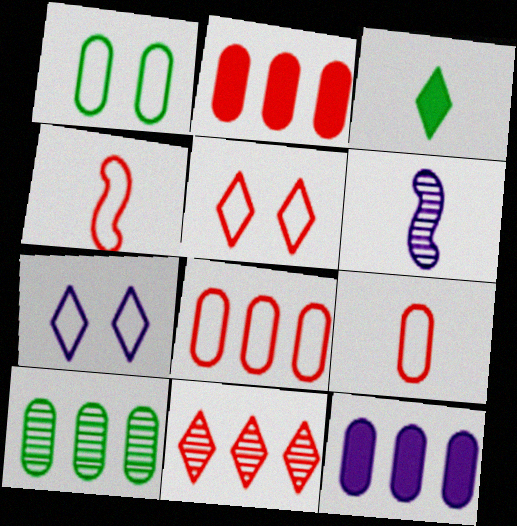[[3, 6, 9], 
[3, 7, 11], 
[4, 5, 8], 
[6, 7, 12], 
[8, 10, 12]]